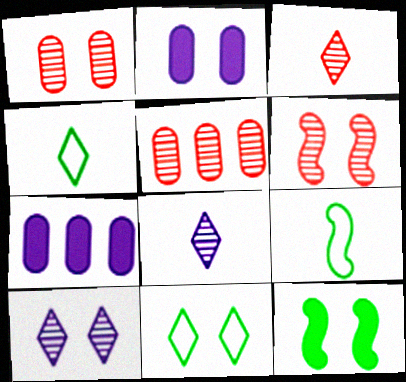[[2, 6, 11], 
[3, 5, 6], 
[4, 6, 7]]